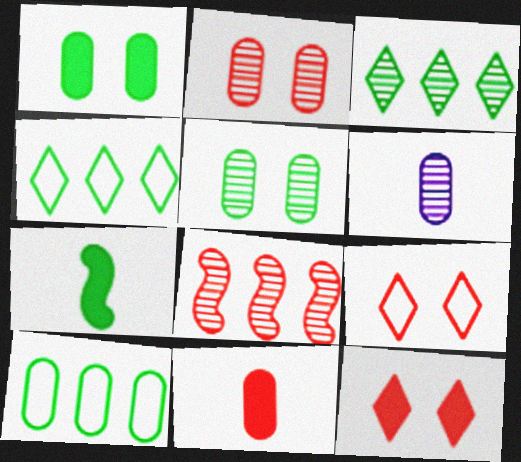[[4, 5, 7], 
[8, 9, 11]]